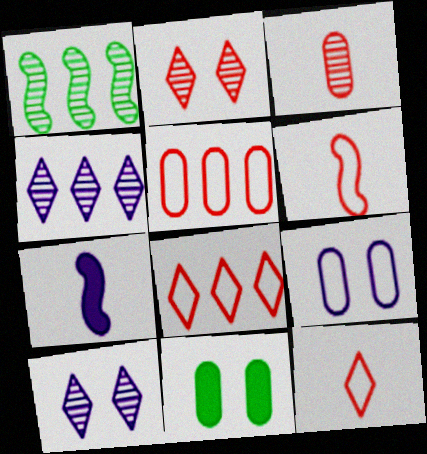[[1, 3, 10], 
[4, 6, 11], 
[4, 7, 9]]